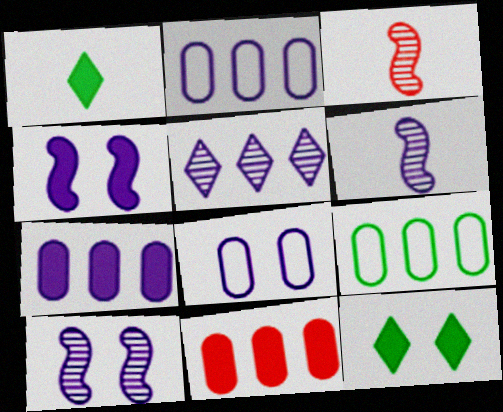[[1, 4, 11], 
[2, 3, 12]]